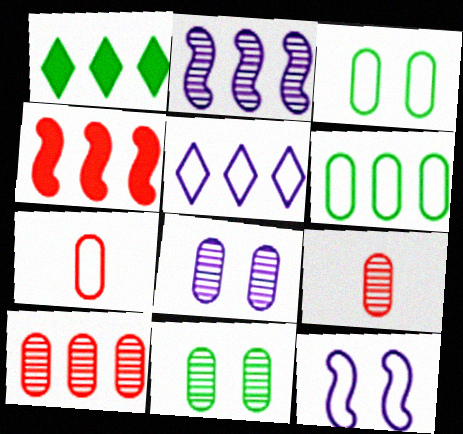[[1, 9, 12]]